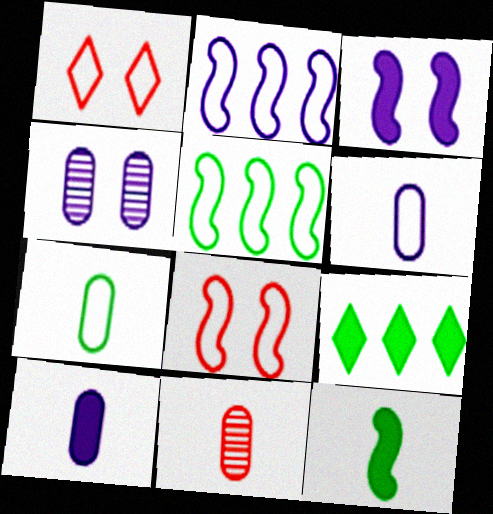[[1, 2, 7], 
[1, 5, 6], 
[7, 10, 11]]